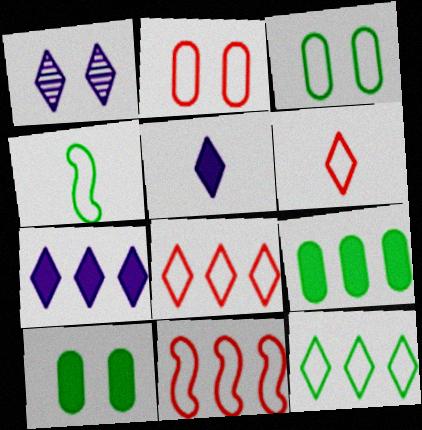[[2, 6, 11], 
[3, 4, 12]]